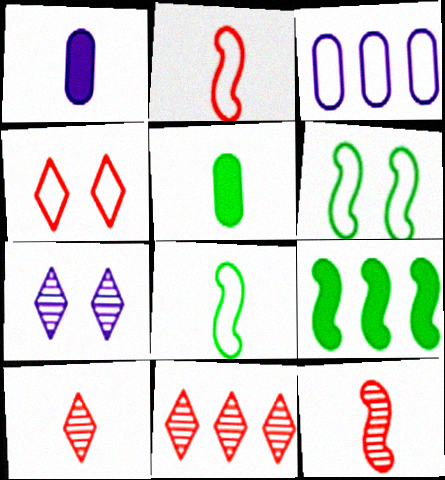[[1, 6, 11], 
[1, 8, 10], 
[3, 4, 8], 
[3, 9, 11]]